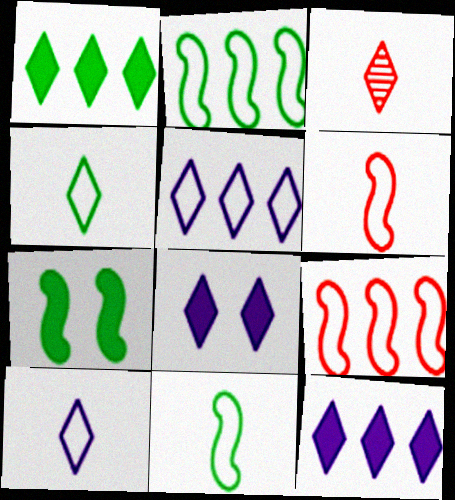[]